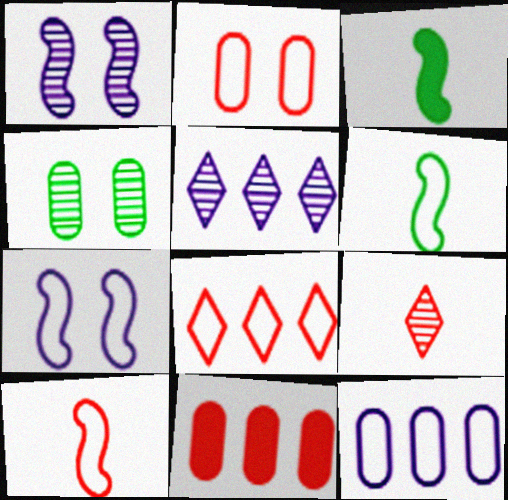[[2, 3, 5], 
[2, 8, 10]]